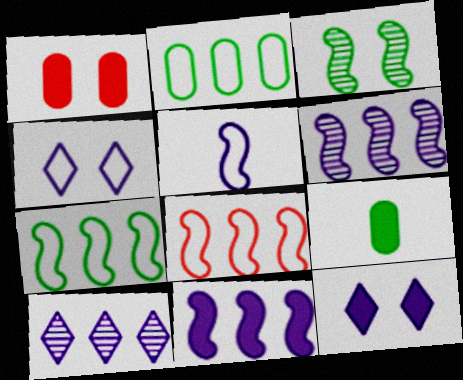[[1, 3, 4]]